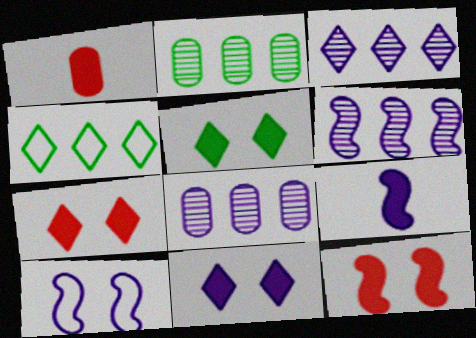[[3, 6, 8], 
[5, 7, 11], 
[6, 9, 10]]